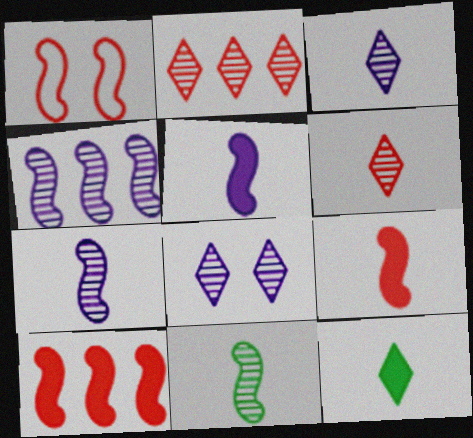[]